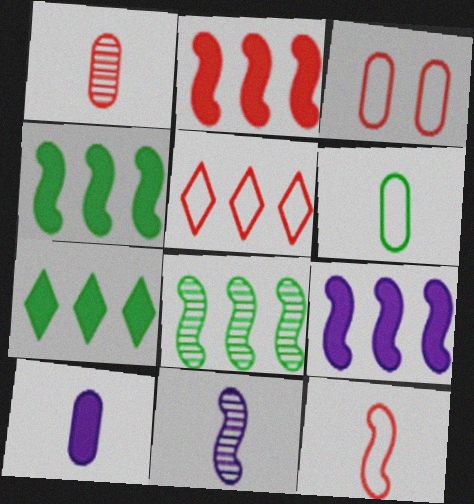[[1, 6, 10], 
[2, 4, 9], 
[3, 5, 12], 
[3, 7, 11]]